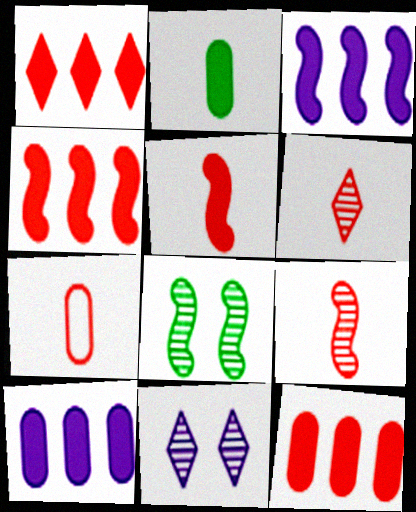[[1, 4, 12], 
[5, 6, 7]]